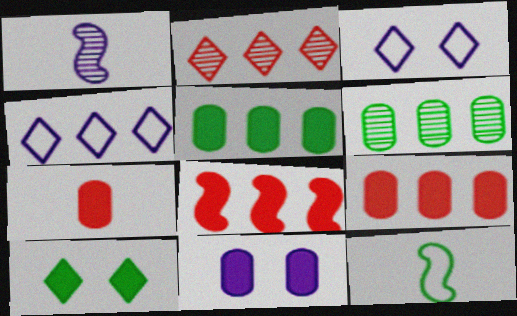[[1, 4, 11], 
[2, 11, 12], 
[4, 6, 8], 
[5, 7, 11], 
[6, 10, 12]]